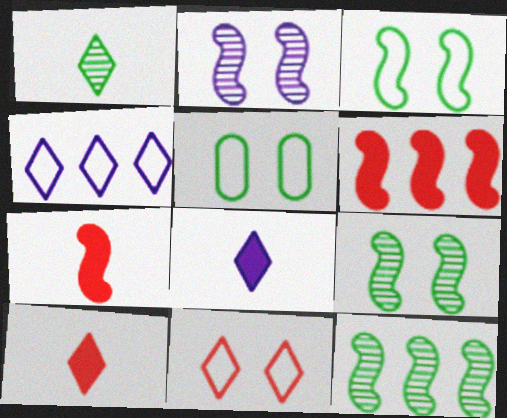[]